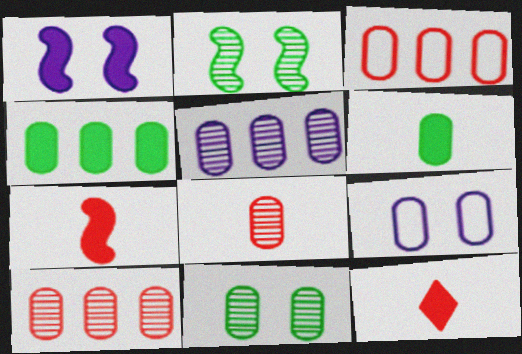[[1, 4, 12], 
[3, 4, 5], 
[4, 8, 9], 
[5, 8, 11], 
[6, 9, 10]]